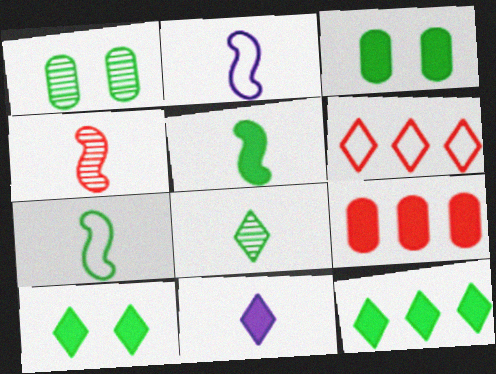[[1, 7, 12], 
[2, 4, 5], 
[3, 5, 12]]